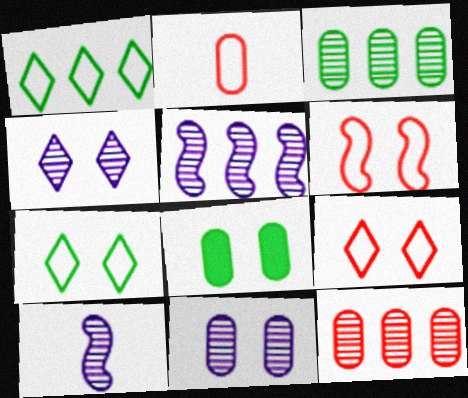[[4, 6, 8]]